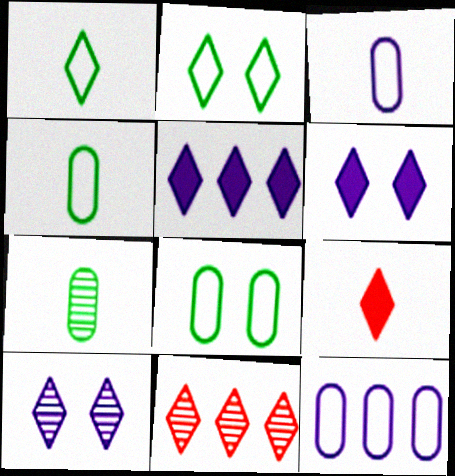[[1, 6, 11]]